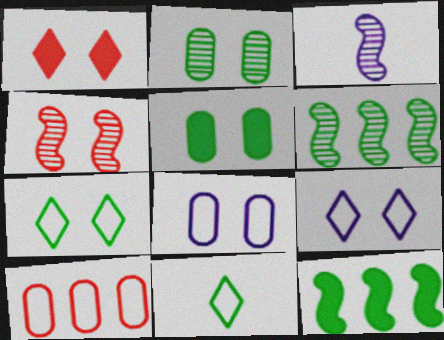[[2, 11, 12], 
[3, 4, 6], 
[4, 5, 9], 
[5, 6, 11]]